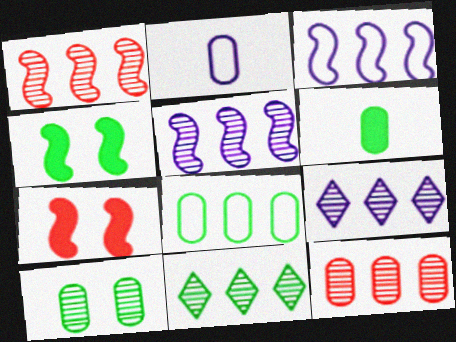[[2, 7, 11], 
[5, 11, 12], 
[6, 8, 10]]